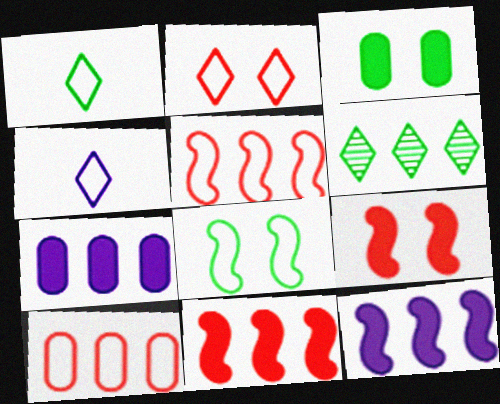[[4, 8, 10], 
[5, 6, 7], 
[6, 10, 12]]